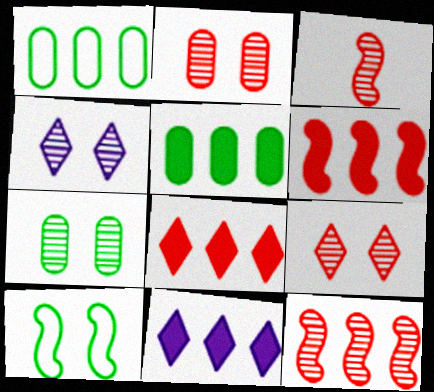[[1, 11, 12], 
[5, 6, 11]]